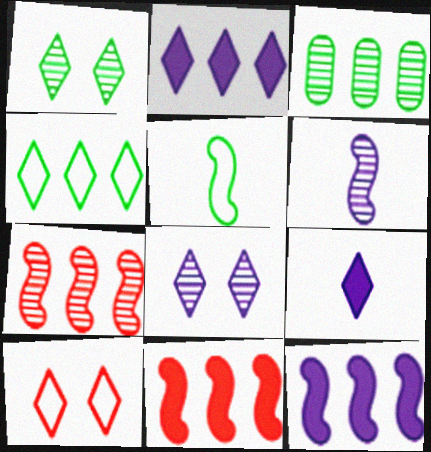[]